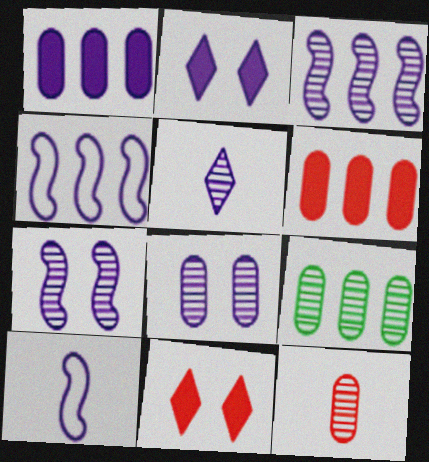[[3, 5, 8], 
[8, 9, 12], 
[9, 10, 11]]